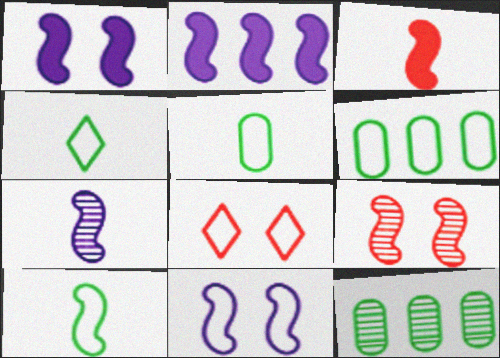[[2, 7, 11], 
[2, 9, 10], 
[3, 7, 10], 
[4, 5, 10]]